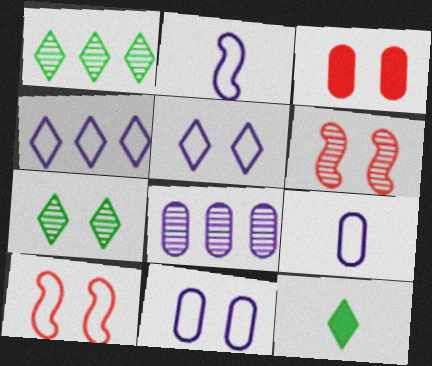[[1, 2, 3], 
[2, 4, 11], 
[8, 10, 12]]